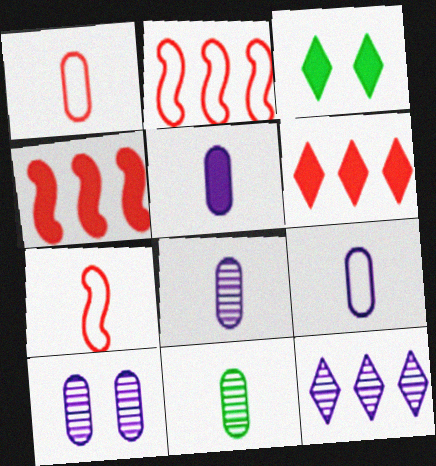[[1, 5, 11], 
[2, 3, 8], 
[3, 4, 5], 
[5, 8, 9]]